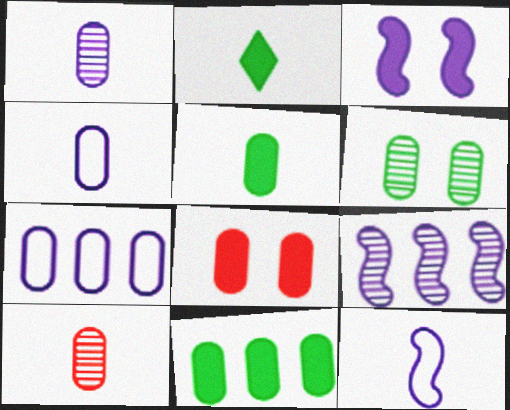[[2, 10, 12], 
[3, 9, 12], 
[4, 5, 10]]